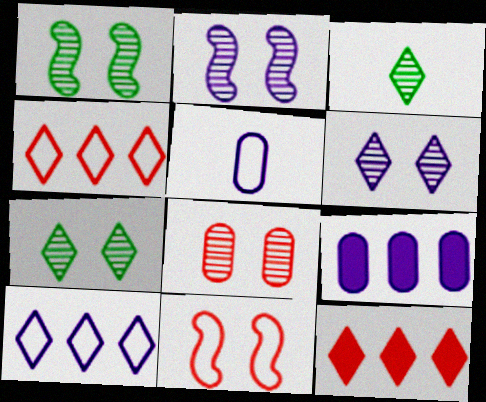[[1, 5, 12], 
[1, 6, 8], 
[2, 7, 8], 
[3, 9, 11]]